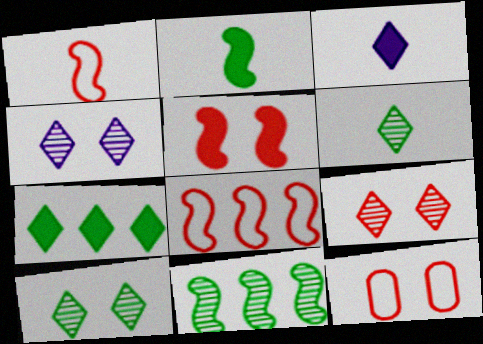[[3, 11, 12], 
[4, 9, 10], 
[5, 9, 12]]